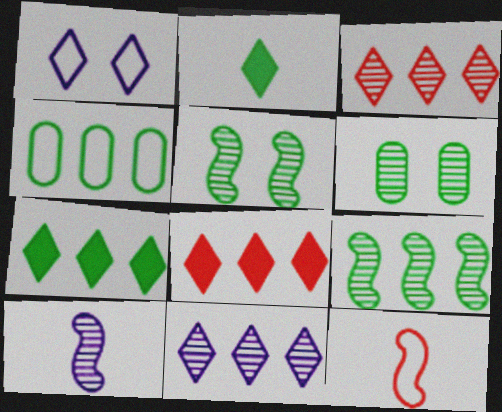[[1, 2, 3], 
[1, 4, 12], 
[2, 4, 5], 
[3, 6, 10], 
[4, 7, 9]]